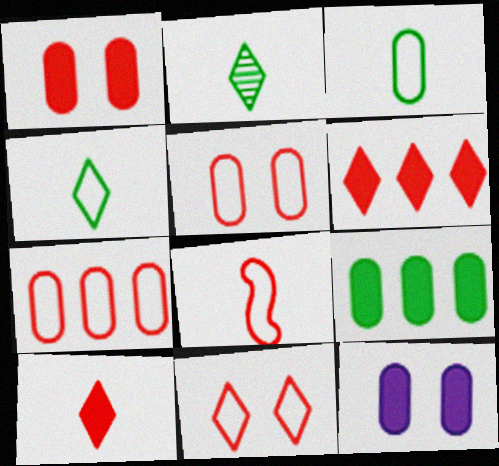[[7, 8, 11]]